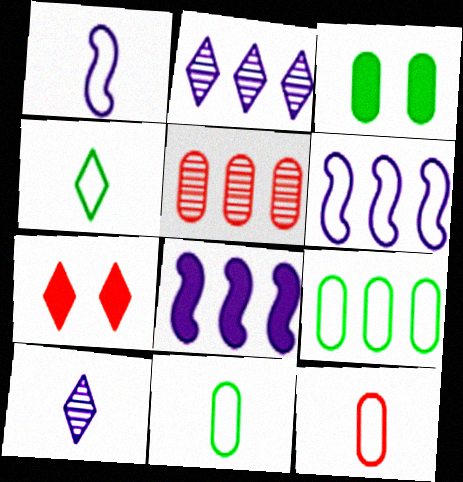[[1, 4, 12], 
[2, 4, 7]]